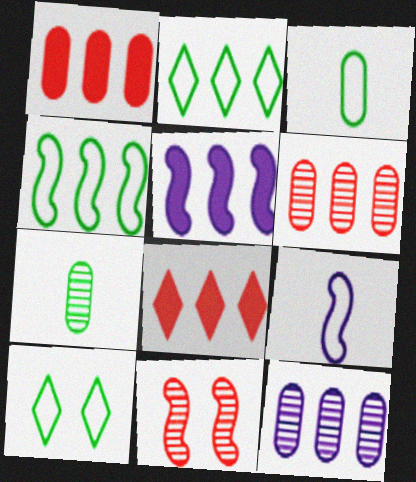[[2, 5, 6], 
[3, 4, 10], 
[4, 8, 12]]